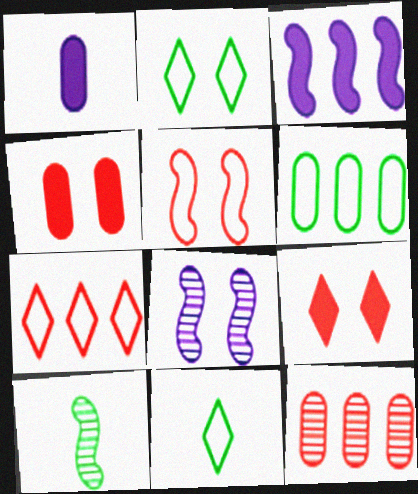[[2, 4, 8], 
[3, 5, 10]]